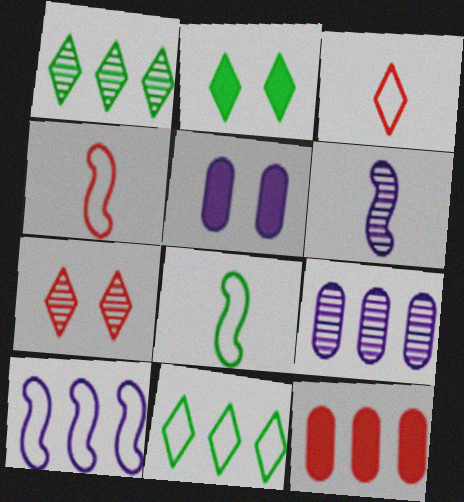[[1, 4, 5], 
[1, 10, 12], 
[2, 4, 9], 
[4, 7, 12]]